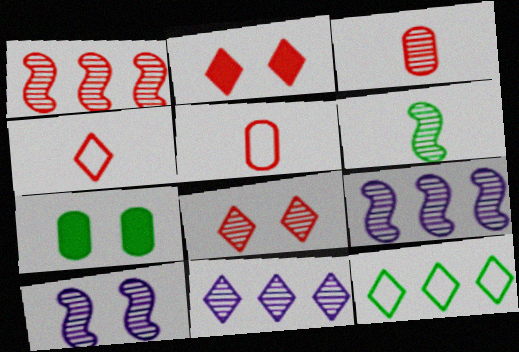[[1, 2, 5], 
[1, 3, 8], 
[1, 6, 10], 
[4, 7, 9], 
[6, 7, 12]]